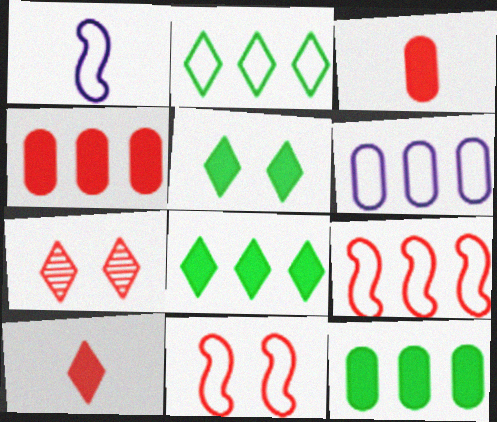[[1, 7, 12], 
[2, 6, 9], 
[3, 7, 9]]